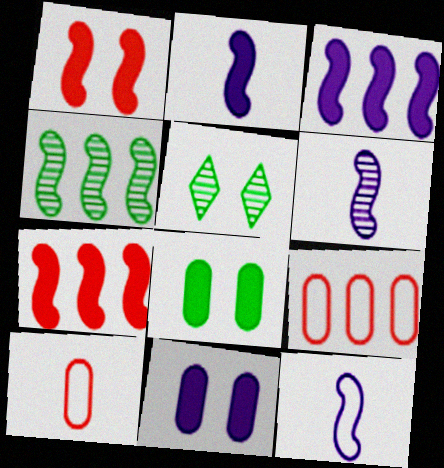[[1, 4, 12], 
[2, 5, 9], 
[2, 6, 12], 
[3, 5, 10]]